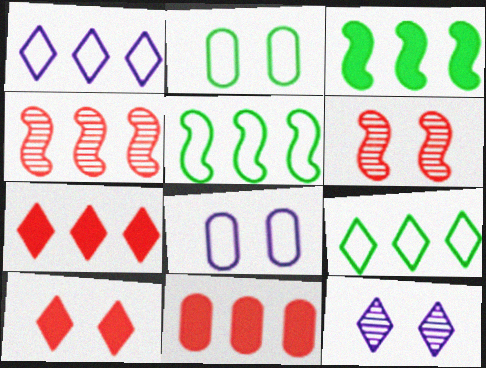[]